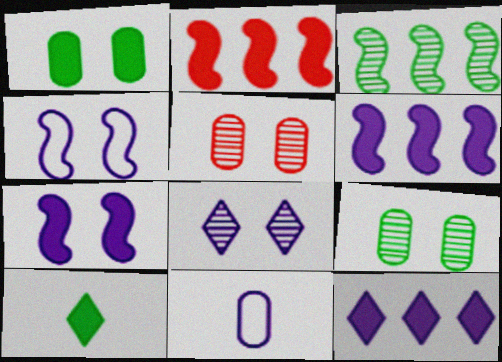[[6, 8, 11]]